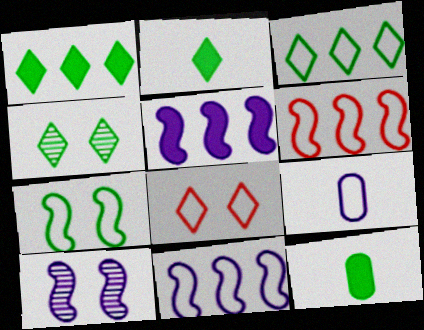[[2, 3, 4]]